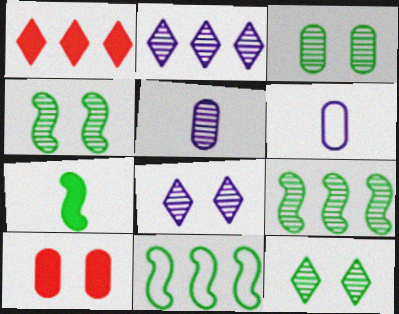[[1, 4, 6], 
[3, 4, 12], 
[4, 7, 11]]